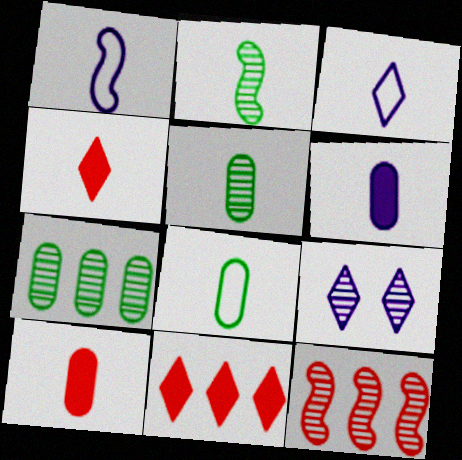[[1, 4, 5], 
[2, 3, 10], 
[5, 9, 12]]